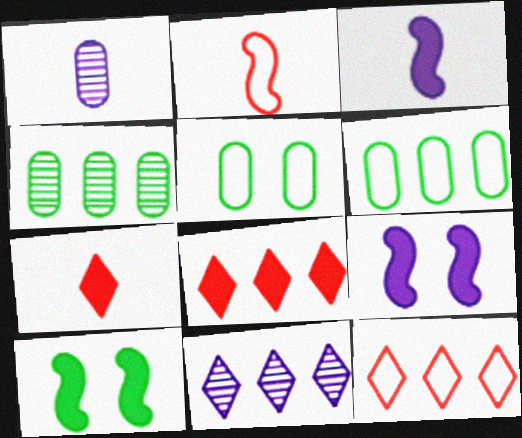[[1, 10, 12]]